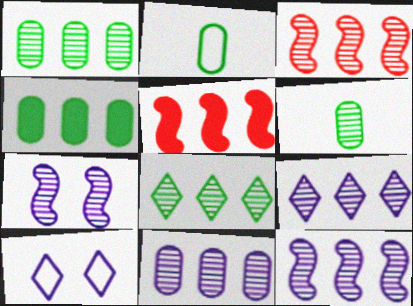[[1, 3, 9], 
[3, 8, 11], 
[5, 6, 10], 
[9, 11, 12]]